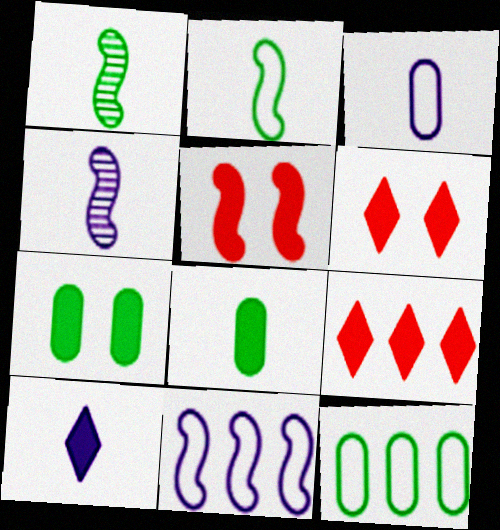[[1, 5, 11], 
[3, 4, 10], 
[4, 6, 12]]